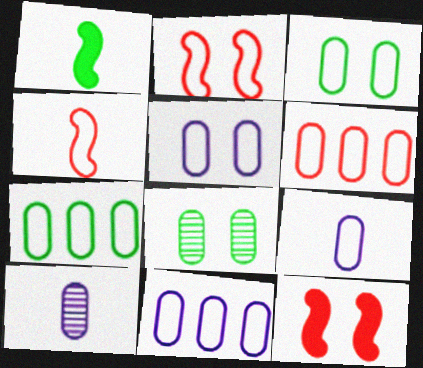[[3, 6, 9], 
[5, 9, 11], 
[6, 7, 11]]